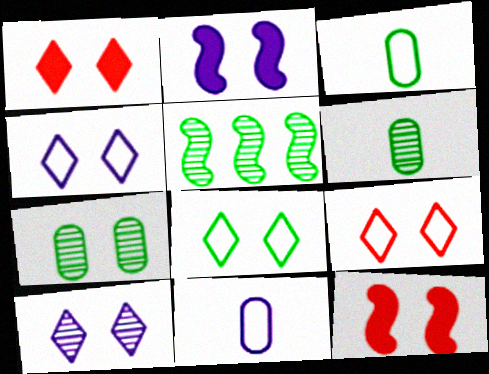[[1, 5, 11], 
[1, 8, 10], 
[2, 7, 9], 
[4, 7, 12], 
[4, 8, 9]]